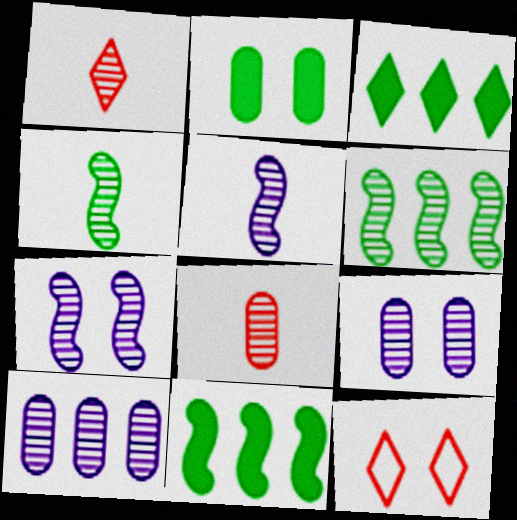[[1, 6, 9], 
[2, 7, 12]]